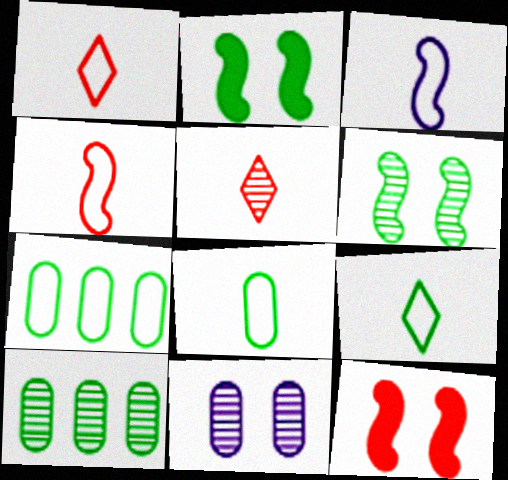[[1, 3, 8], 
[2, 9, 10]]